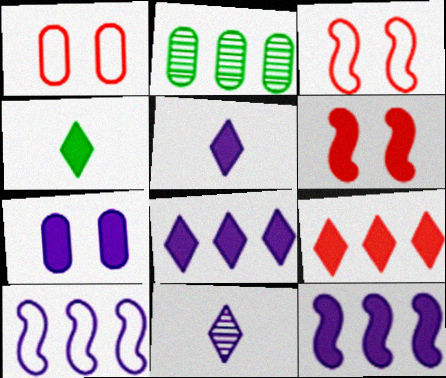[[2, 3, 5], 
[2, 9, 10], 
[5, 7, 12], 
[7, 10, 11]]